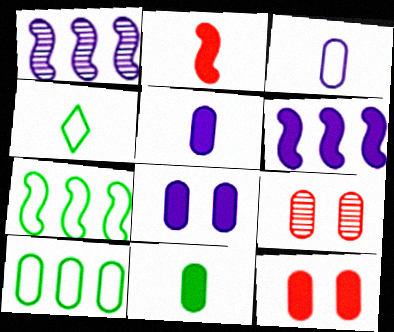[[1, 4, 12], 
[4, 6, 9], 
[5, 9, 10]]